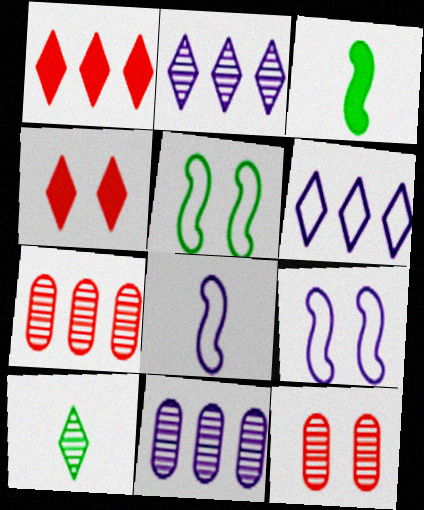[[3, 6, 12], 
[4, 6, 10]]